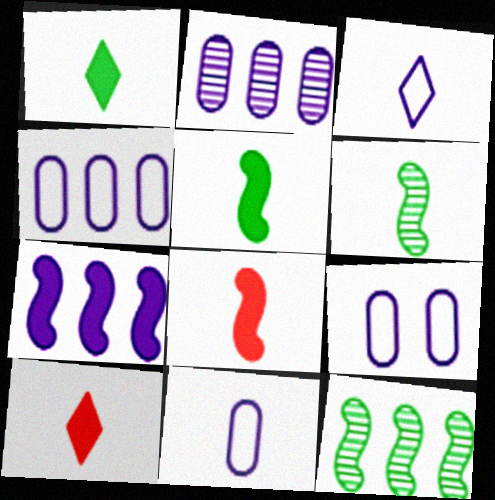[[4, 9, 11], 
[6, 10, 11], 
[9, 10, 12]]